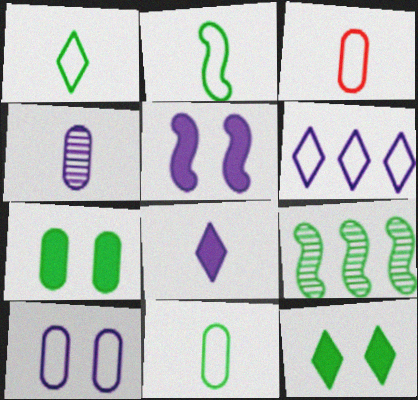[[1, 2, 11], 
[1, 7, 9], 
[4, 5, 6], 
[9, 11, 12]]